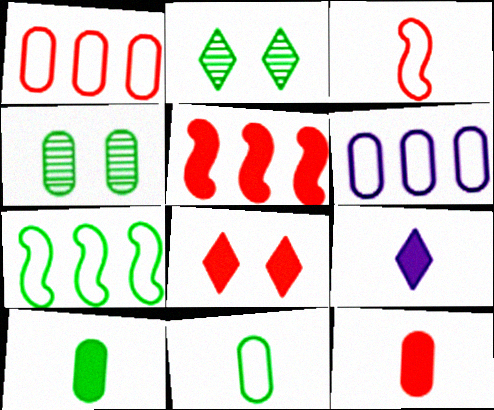[[2, 7, 10], 
[4, 6, 12], 
[5, 8, 12]]